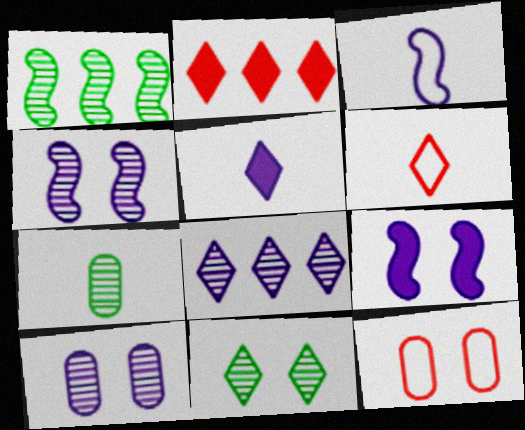[[1, 5, 12], 
[1, 7, 11], 
[9, 11, 12]]